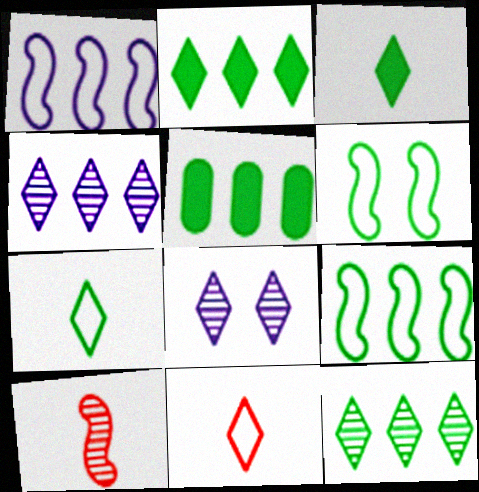[[2, 8, 11], 
[5, 9, 12]]